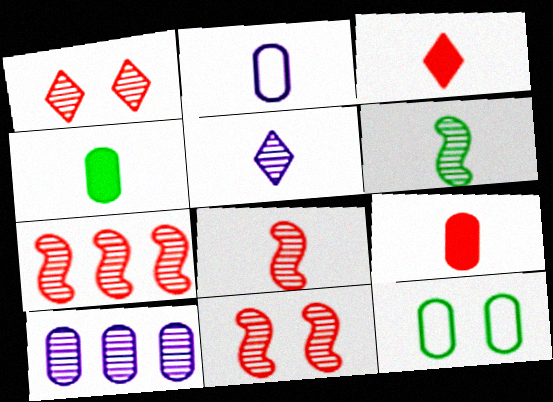[[1, 6, 10], 
[2, 3, 6], 
[7, 8, 11], 
[9, 10, 12]]